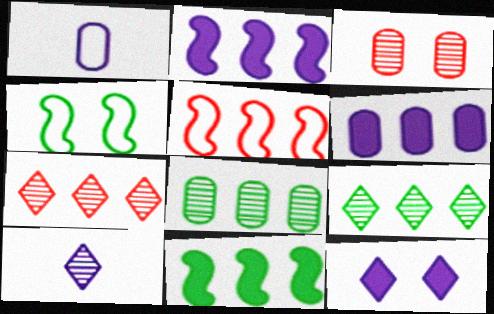[[3, 4, 12], 
[5, 6, 9]]